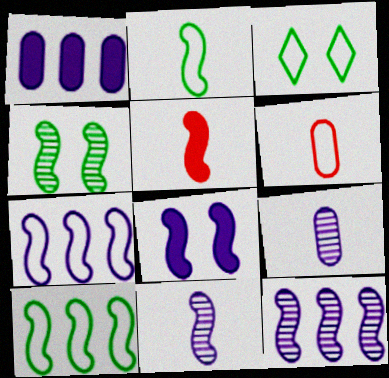[[2, 5, 11], 
[3, 6, 7], 
[4, 5, 7], 
[7, 8, 11]]